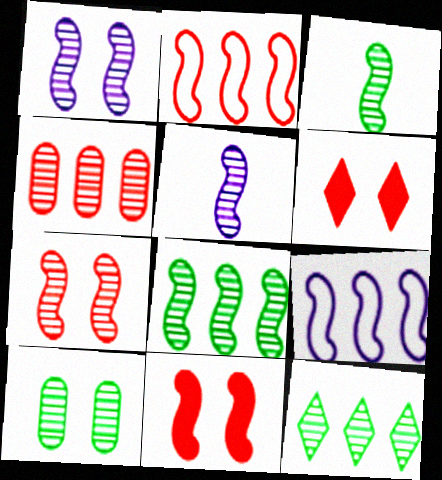[[3, 9, 11], 
[3, 10, 12], 
[5, 7, 8]]